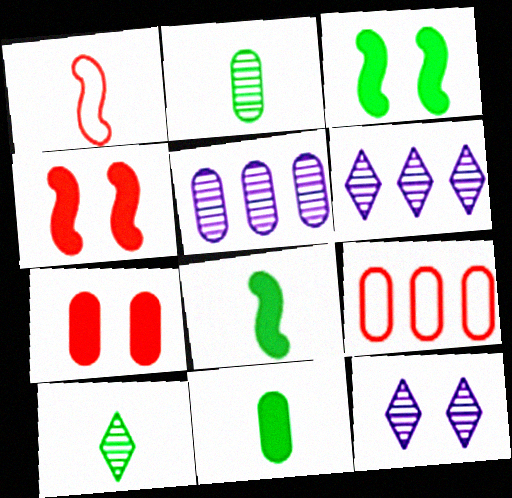[[8, 9, 12]]